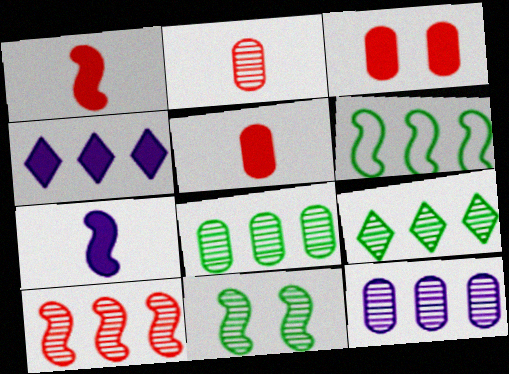[[9, 10, 12]]